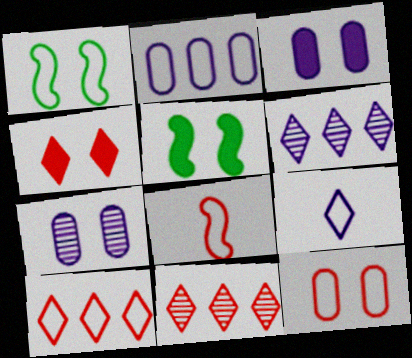[[1, 4, 7], 
[3, 4, 5], 
[8, 10, 12]]